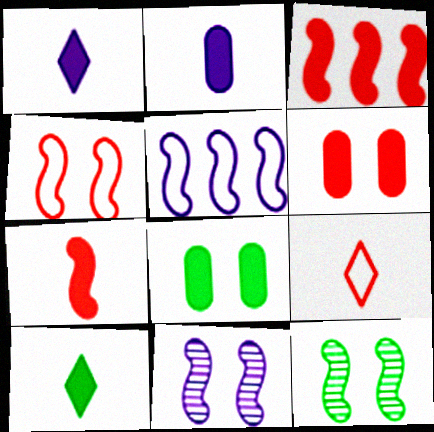[[1, 3, 8], 
[2, 7, 10], 
[5, 7, 12]]